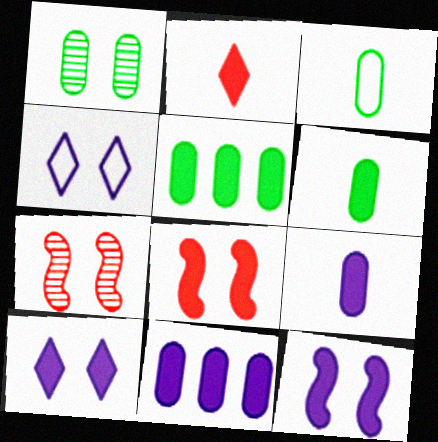[[1, 3, 5], 
[1, 4, 8], 
[2, 5, 12]]